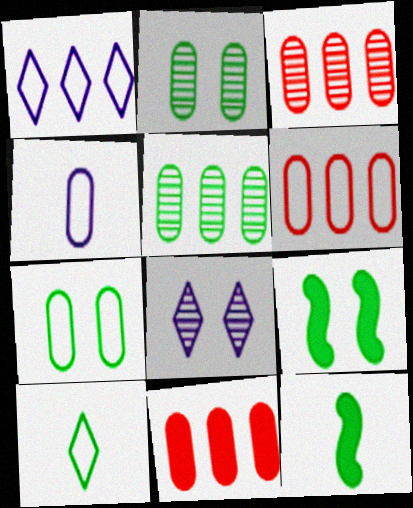[[2, 4, 11], 
[3, 6, 11], 
[4, 6, 7], 
[5, 9, 10], 
[6, 8, 12]]